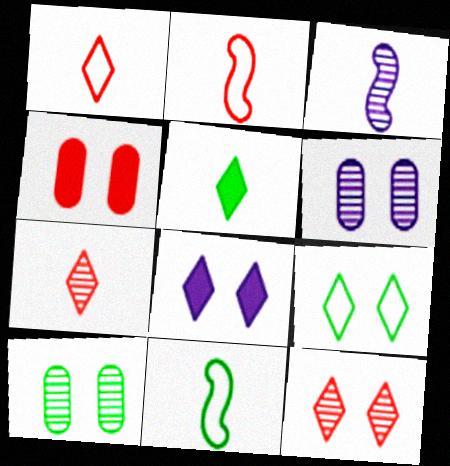[[8, 9, 12]]